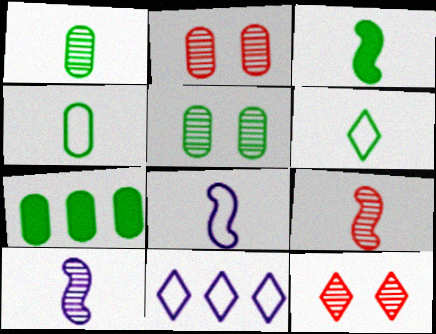[[1, 3, 6], 
[2, 3, 11], 
[3, 8, 9], 
[4, 5, 7], 
[7, 8, 12]]